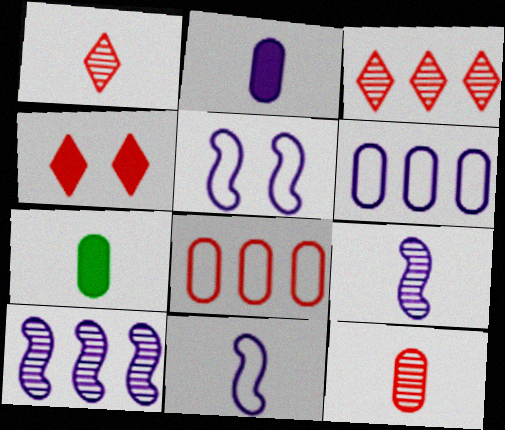[[1, 7, 11], 
[3, 5, 7]]